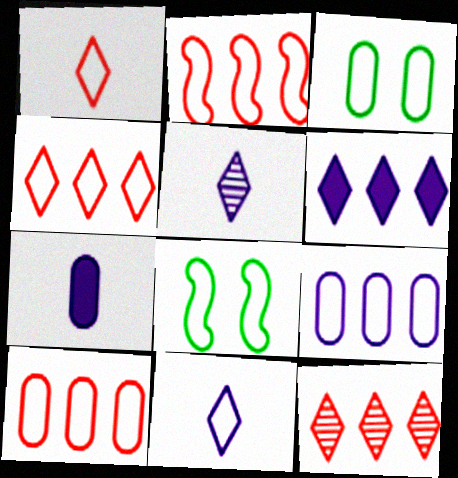[[1, 8, 9], 
[2, 3, 11], 
[2, 4, 10], 
[7, 8, 12], 
[8, 10, 11]]